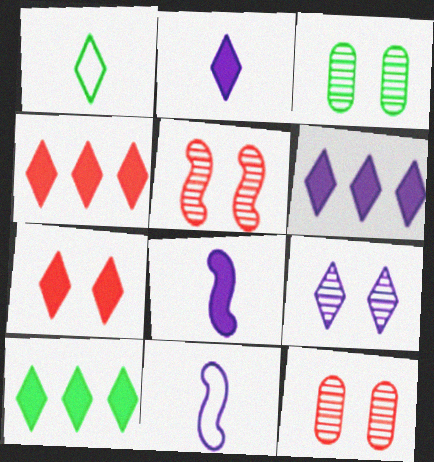[[1, 4, 9], 
[2, 7, 10], 
[3, 4, 11], 
[3, 5, 9], 
[4, 6, 10], 
[10, 11, 12]]